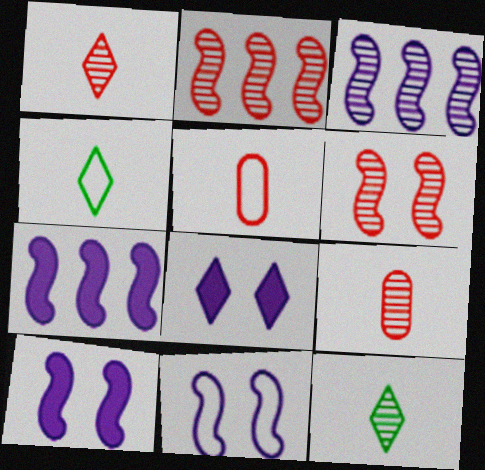[]